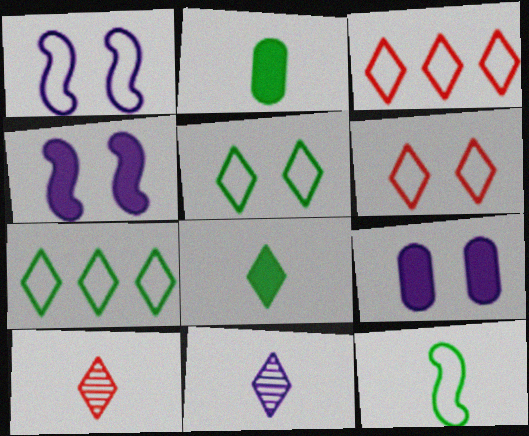[]